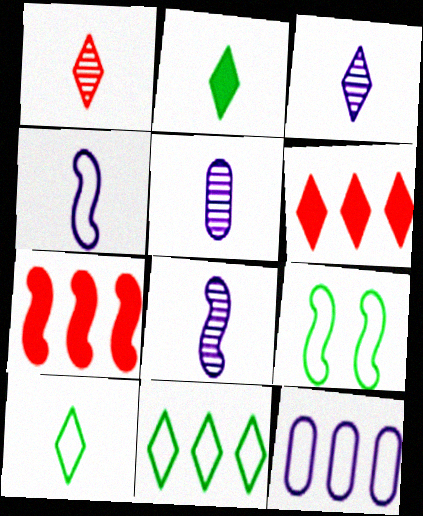[[3, 5, 8], 
[5, 6, 9], 
[7, 8, 9]]